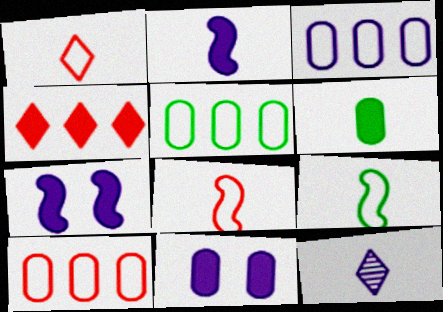[[3, 5, 10], 
[3, 7, 12], 
[4, 6, 7], 
[6, 8, 12]]